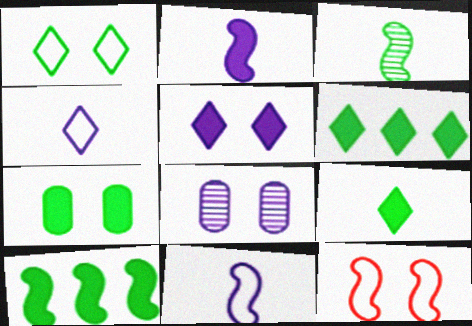[[7, 9, 10]]